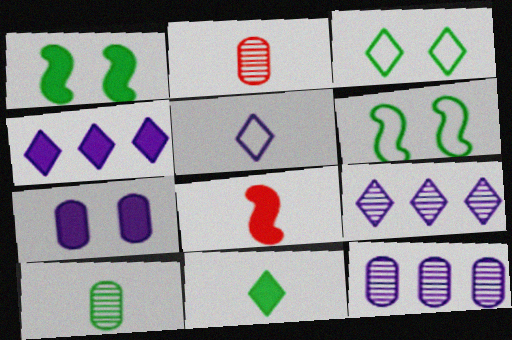[[2, 4, 6], 
[3, 8, 12], 
[5, 8, 10]]